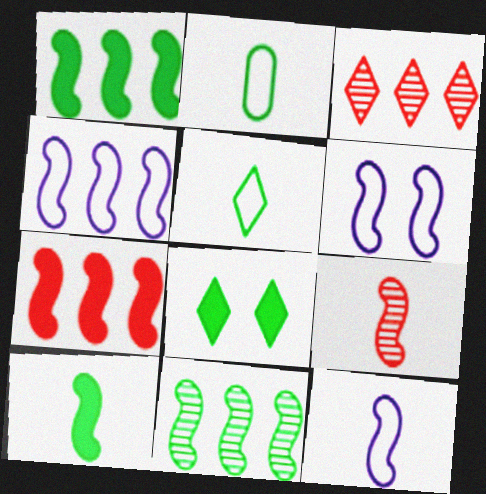[[1, 6, 9], 
[2, 8, 11], 
[4, 6, 12], 
[4, 7, 11], 
[9, 10, 12]]